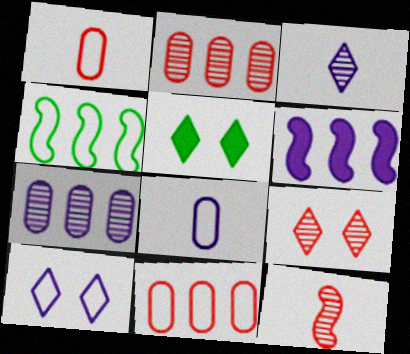[[1, 4, 10], 
[2, 9, 12], 
[5, 9, 10]]